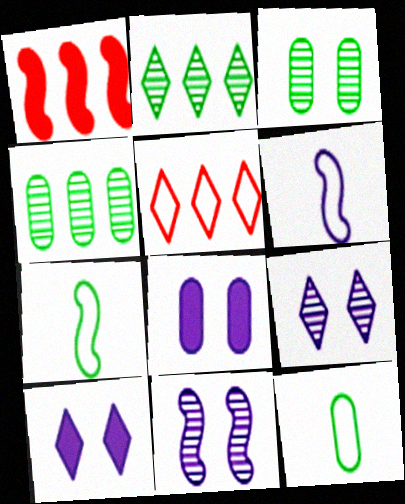[[1, 7, 11], 
[1, 9, 12]]